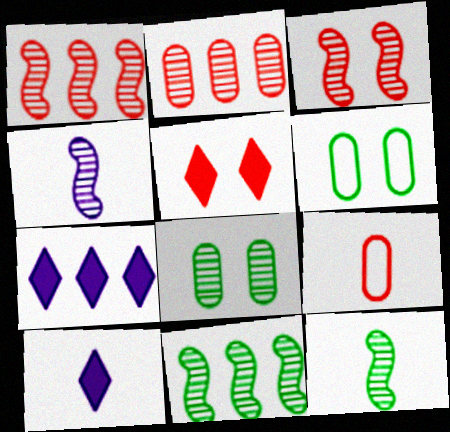[[1, 5, 9], 
[1, 6, 10], 
[3, 4, 11], 
[9, 10, 12]]